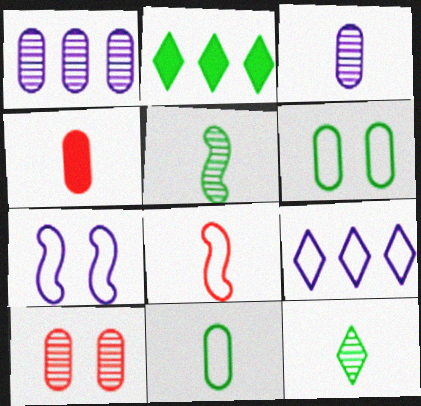[[1, 4, 6], 
[2, 5, 6], 
[3, 4, 11], 
[6, 8, 9]]